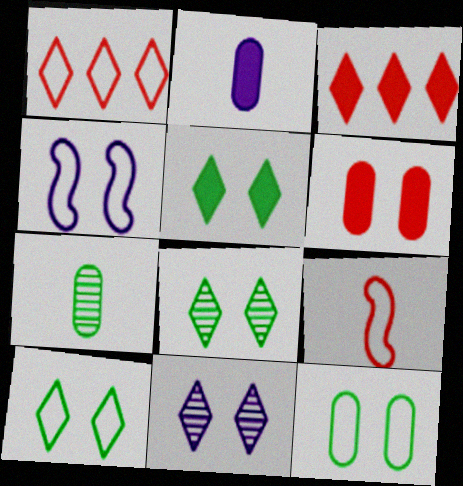[[3, 4, 7], 
[4, 6, 8], 
[5, 8, 10]]